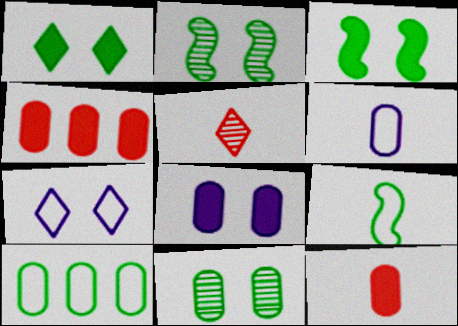[[4, 6, 11]]